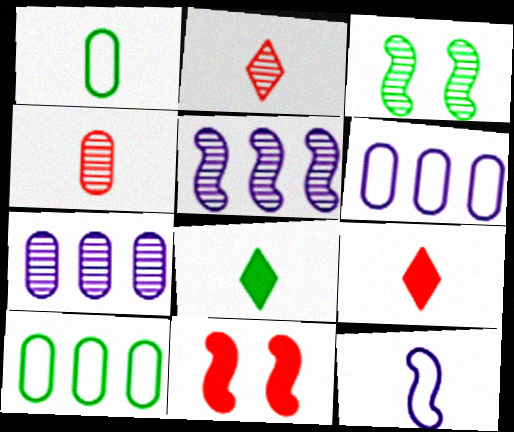[[2, 3, 7], 
[3, 6, 9], 
[3, 8, 10], 
[4, 8, 12]]